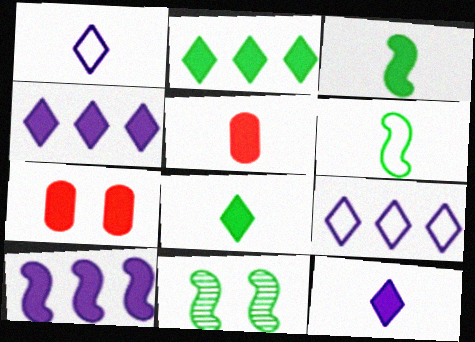[[3, 4, 7], 
[3, 5, 12], 
[5, 9, 11], 
[7, 8, 10]]